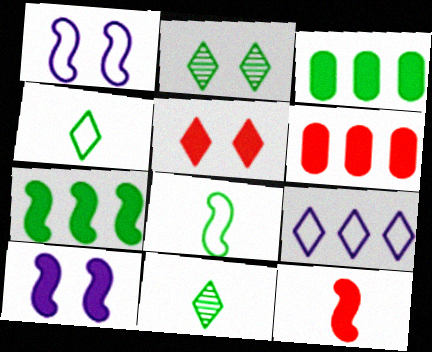[[1, 6, 11], 
[2, 3, 8], 
[5, 6, 12], 
[5, 9, 11], 
[7, 10, 12]]